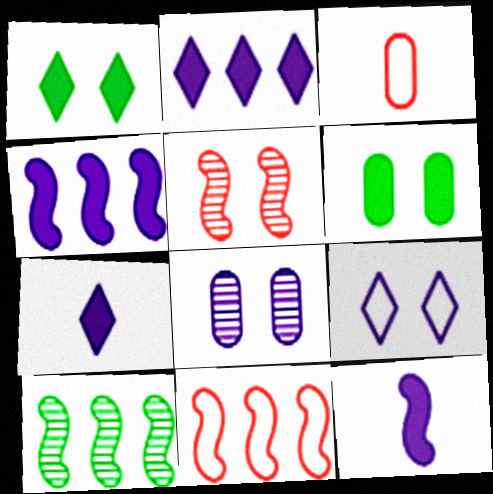[[4, 10, 11], 
[5, 6, 9]]